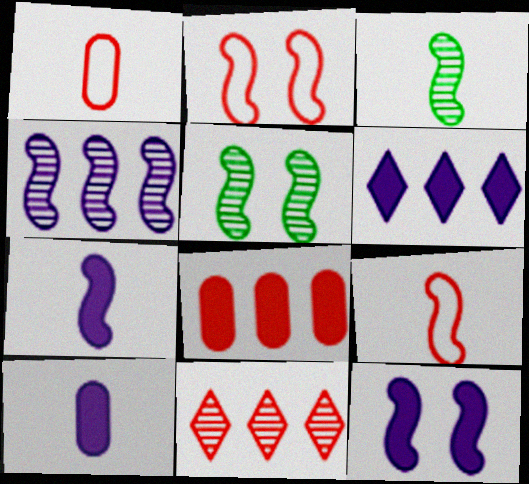[[1, 5, 6], 
[2, 5, 12], 
[3, 7, 9], 
[6, 10, 12]]